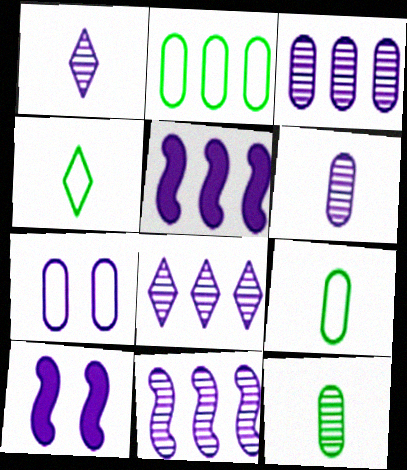[[1, 5, 7], 
[3, 8, 11]]